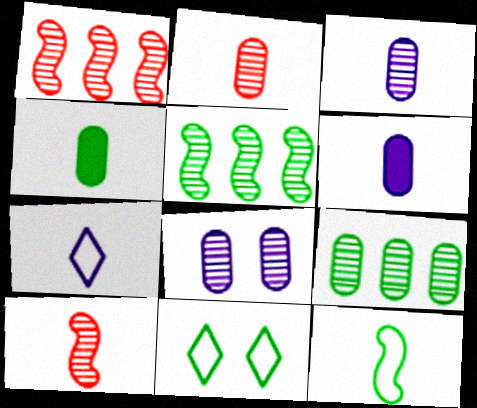[[1, 6, 11], 
[2, 8, 9], 
[4, 5, 11], 
[4, 7, 10]]